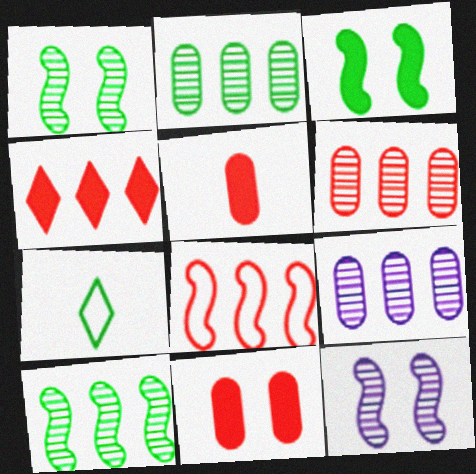[[2, 3, 7], 
[2, 6, 9], 
[4, 6, 8]]